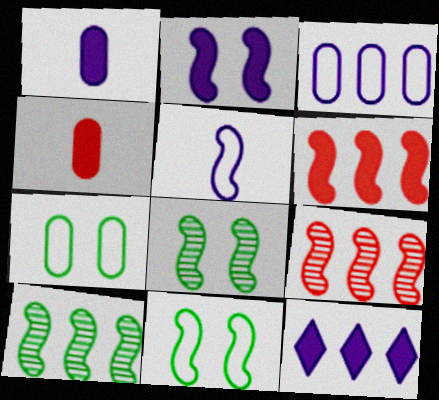[[1, 2, 12], 
[5, 6, 8]]